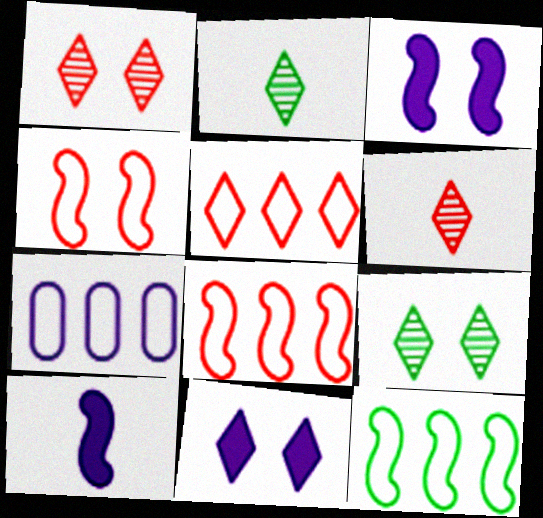[[2, 5, 11], 
[5, 7, 12]]